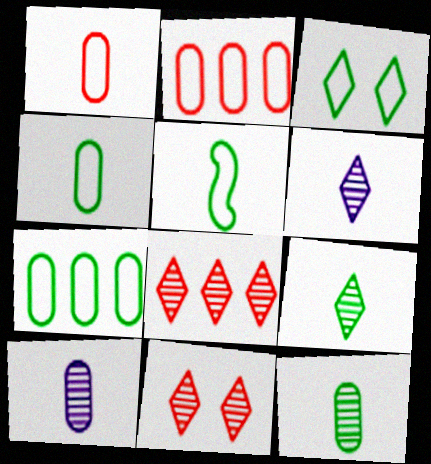[[3, 5, 7]]